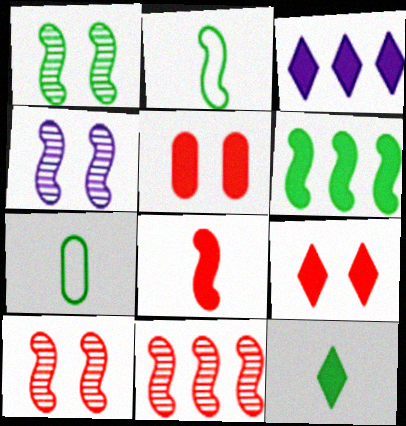[[1, 2, 6], 
[1, 4, 10], 
[3, 7, 10], 
[3, 9, 12]]